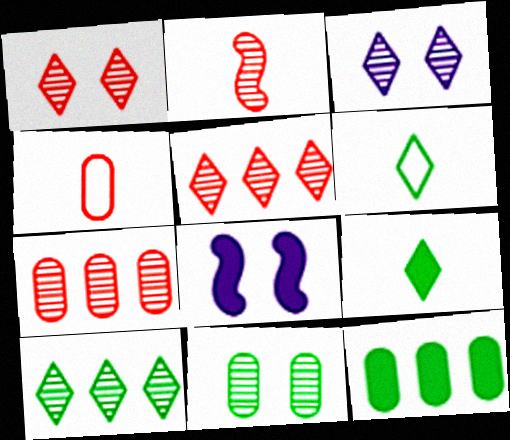[[1, 2, 7], 
[4, 8, 10], 
[6, 7, 8]]